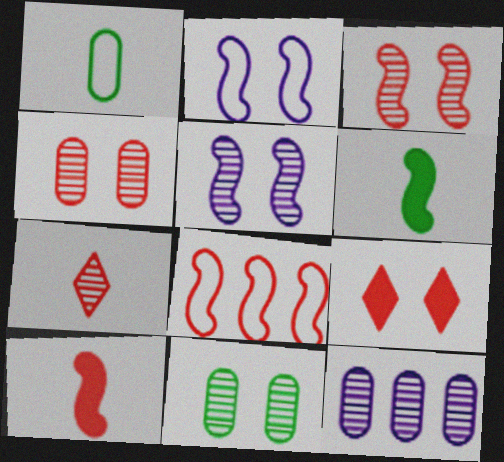[[2, 9, 11], 
[3, 8, 10], 
[5, 6, 8]]